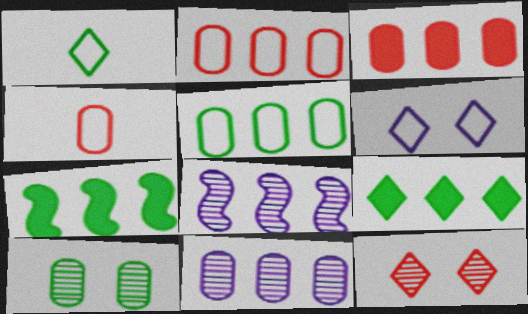[[1, 7, 10], 
[2, 8, 9], 
[3, 5, 11]]